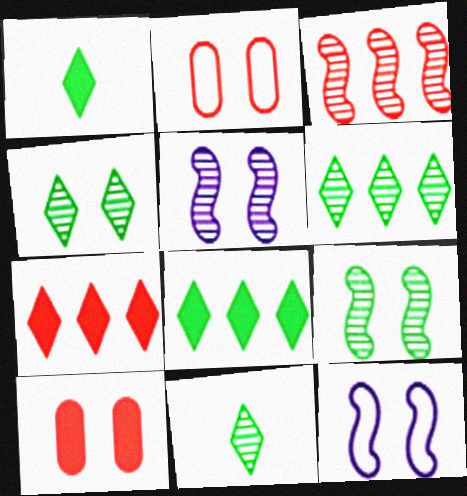[[4, 6, 11], 
[4, 10, 12]]